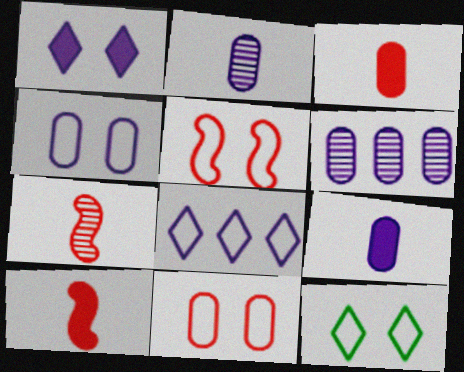[[4, 5, 12], 
[4, 6, 9], 
[6, 10, 12]]